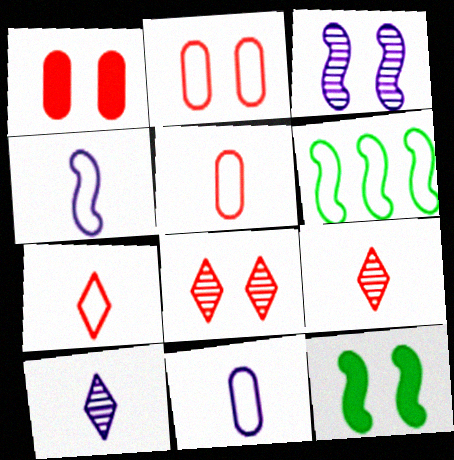[[1, 6, 10]]